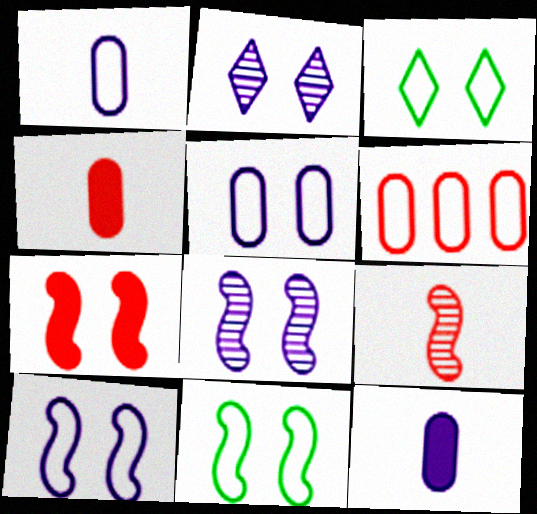[[7, 8, 11]]